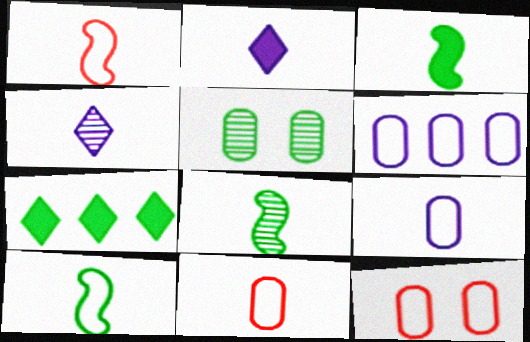[[2, 8, 11], 
[3, 4, 11], 
[3, 8, 10], 
[5, 7, 10]]